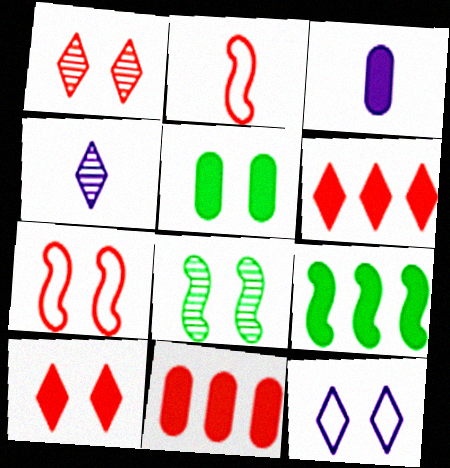[[1, 2, 11], 
[3, 5, 11], 
[3, 9, 10]]